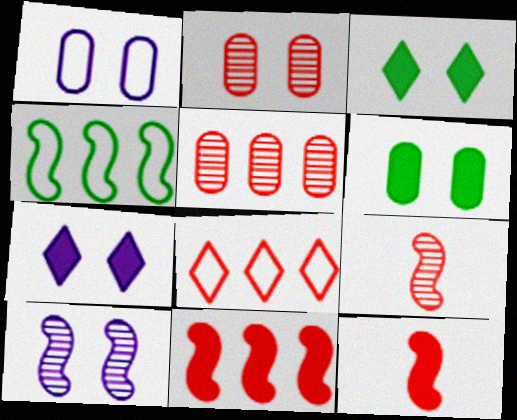[[1, 2, 6], 
[1, 7, 10], 
[2, 8, 12], 
[4, 10, 12], 
[5, 8, 11]]